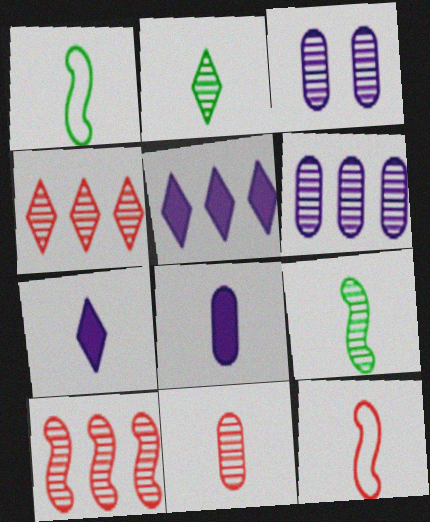[[1, 7, 11], 
[2, 3, 10], 
[2, 8, 12], 
[3, 4, 9]]